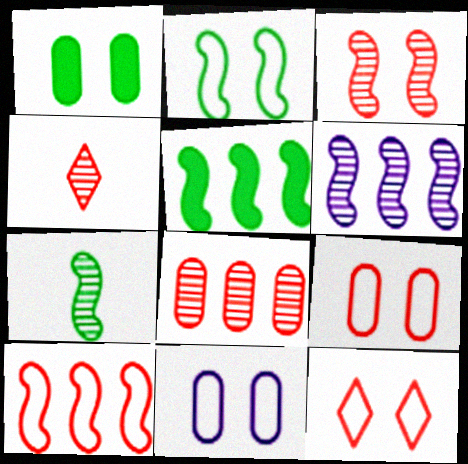[[2, 5, 7], 
[2, 11, 12], 
[3, 4, 8], 
[3, 6, 7], 
[4, 5, 11], 
[5, 6, 10]]